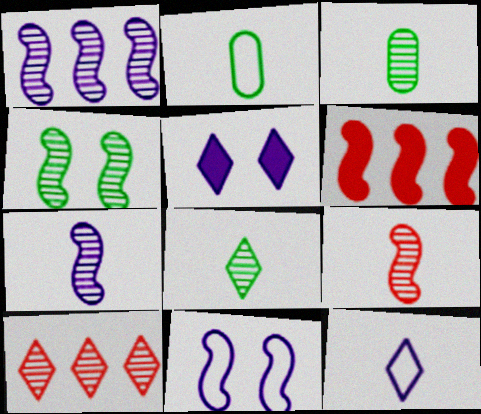[[1, 4, 9]]